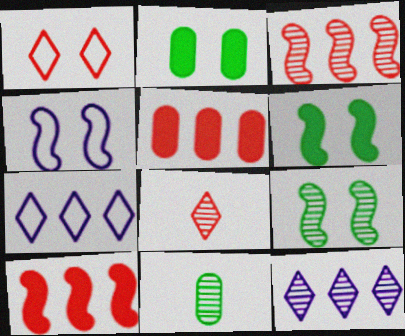[]